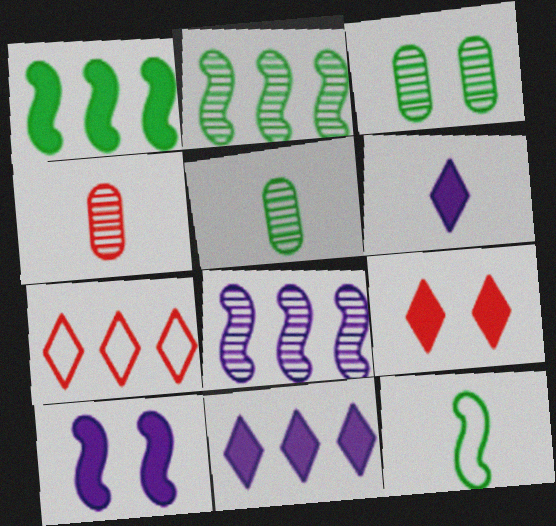[[4, 6, 12], 
[5, 7, 10]]